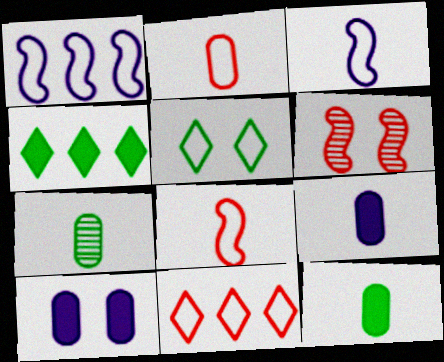[[1, 2, 5], 
[2, 7, 9], 
[5, 6, 10]]